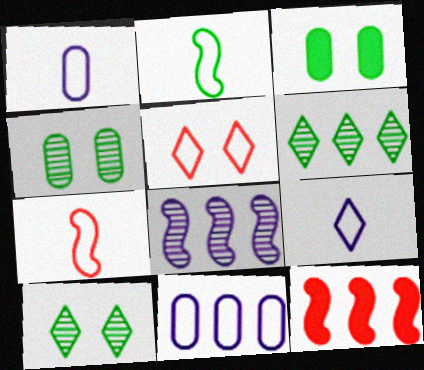[[1, 10, 12], 
[2, 3, 6], 
[2, 5, 11], 
[4, 9, 12], 
[6, 11, 12]]